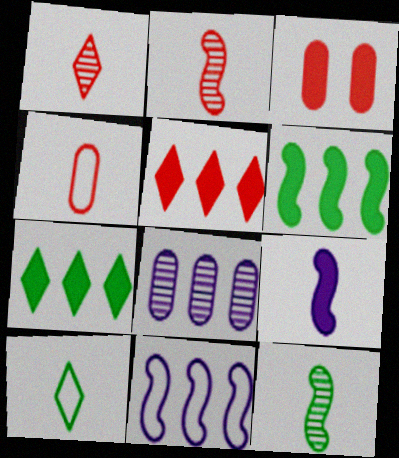[[3, 7, 9]]